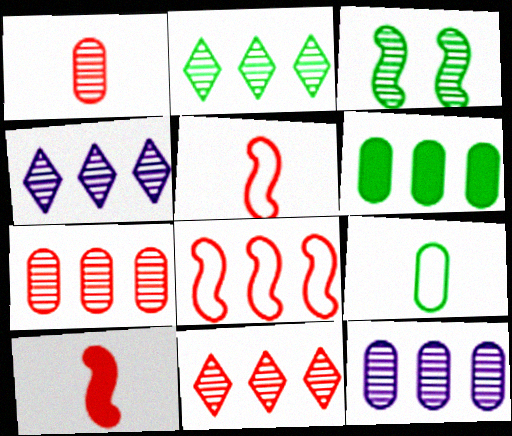[[1, 3, 4], 
[2, 4, 11], 
[4, 6, 8]]